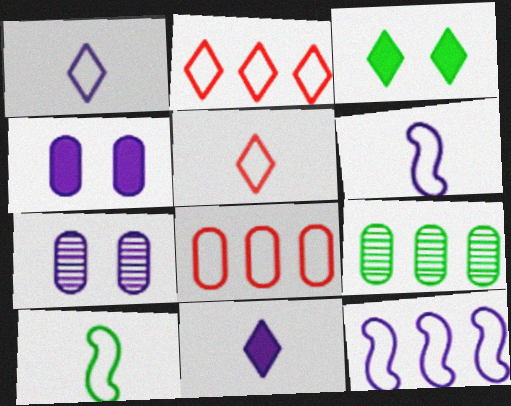[[3, 9, 10], 
[7, 11, 12]]